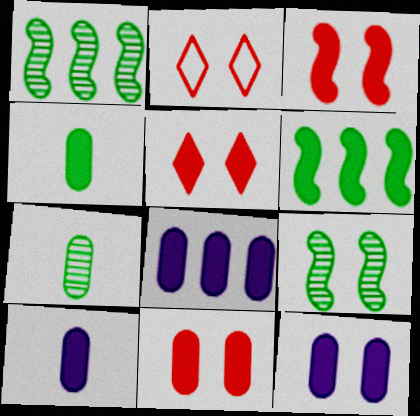[[1, 2, 10], 
[2, 9, 12], 
[3, 5, 11], 
[4, 8, 11], 
[5, 6, 10], 
[8, 10, 12]]